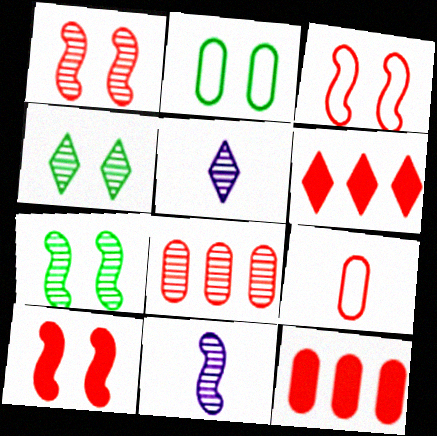[[1, 3, 10], 
[1, 6, 9], 
[2, 6, 11], 
[4, 8, 11], 
[5, 7, 8]]